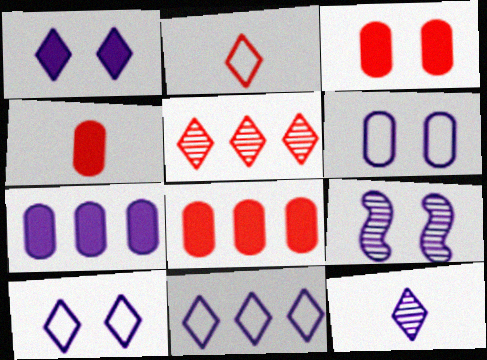[[1, 6, 9], 
[1, 11, 12], 
[3, 4, 8]]